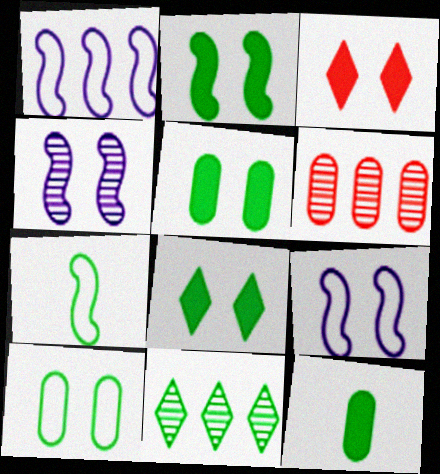[[2, 5, 8], 
[3, 4, 10], 
[5, 7, 11]]